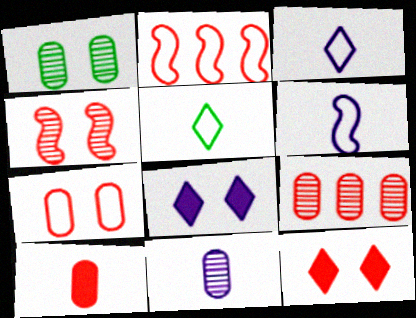[[1, 9, 11], 
[4, 7, 12], 
[7, 9, 10]]